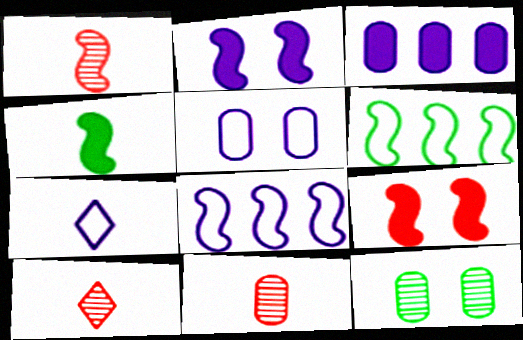[[1, 2, 6], 
[1, 10, 11], 
[4, 7, 11], 
[5, 7, 8]]